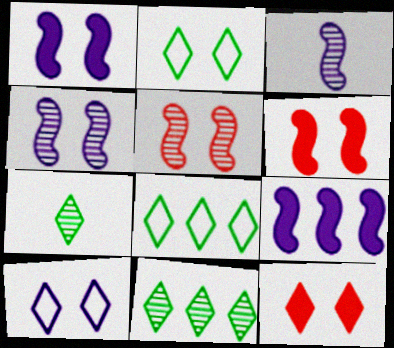[]